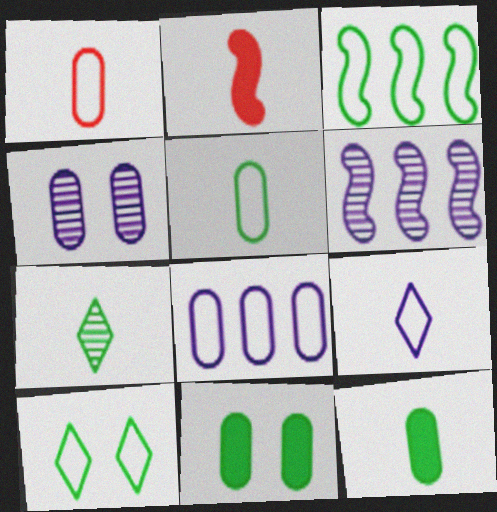[[3, 5, 10], 
[3, 7, 11]]